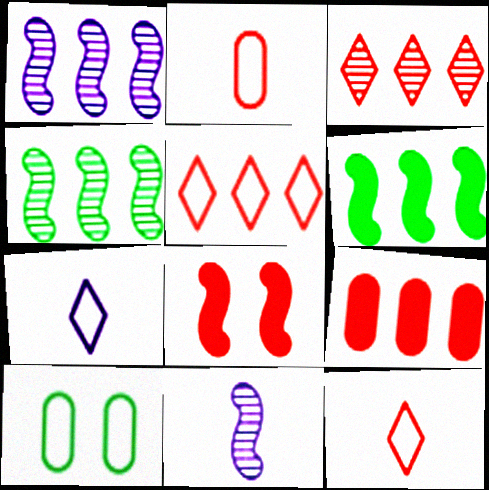[[2, 3, 8]]